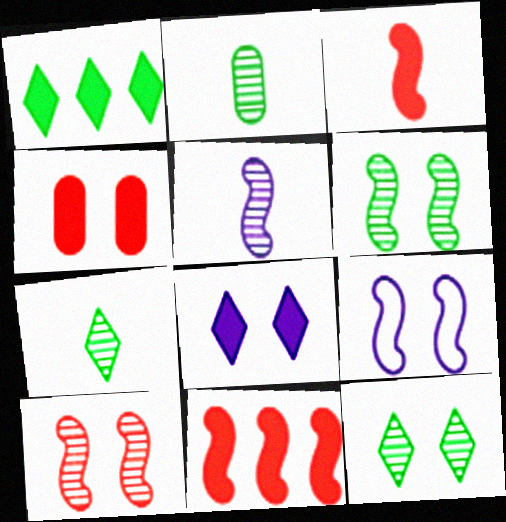[[4, 9, 12]]